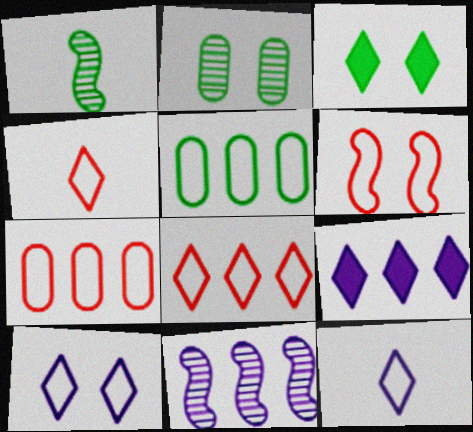[[1, 3, 5], 
[4, 6, 7], 
[5, 6, 12]]